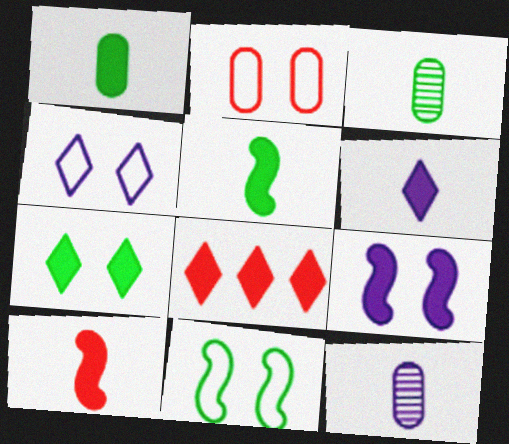[[1, 6, 10], 
[1, 8, 9], 
[2, 4, 11], 
[6, 7, 8], 
[8, 11, 12]]